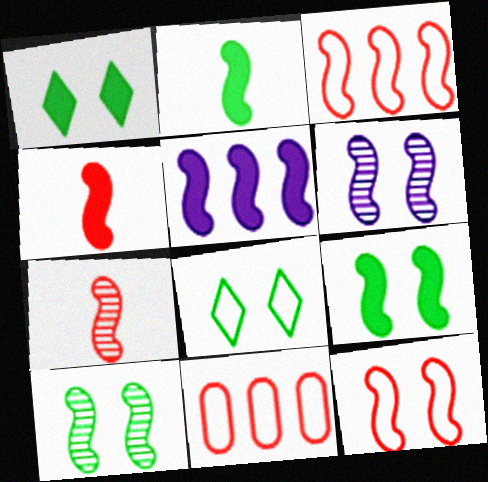[[2, 3, 6], 
[4, 5, 9], 
[6, 9, 12]]